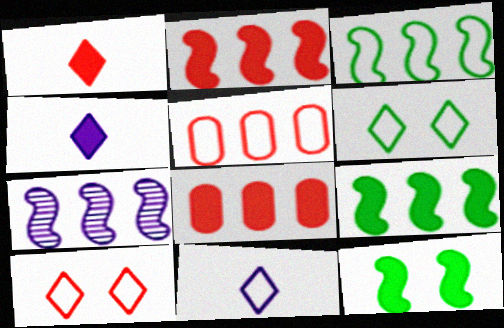[[2, 3, 7], 
[4, 8, 12]]